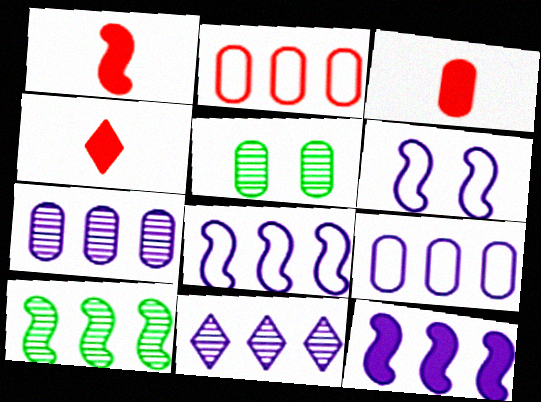[[1, 3, 4], 
[1, 6, 10], 
[3, 5, 9], 
[4, 5, 8], 
[9, 11, 12]]